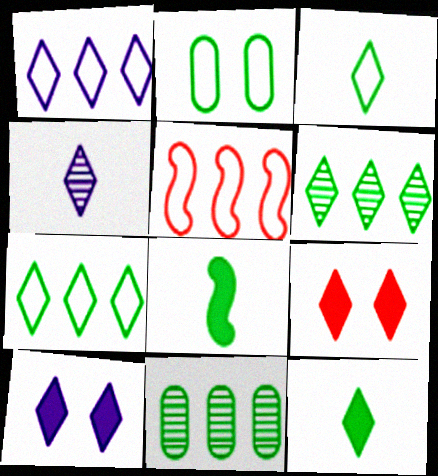[[1, 4, 10], 
[2, 6, 8], 
[4, 7, 9]]